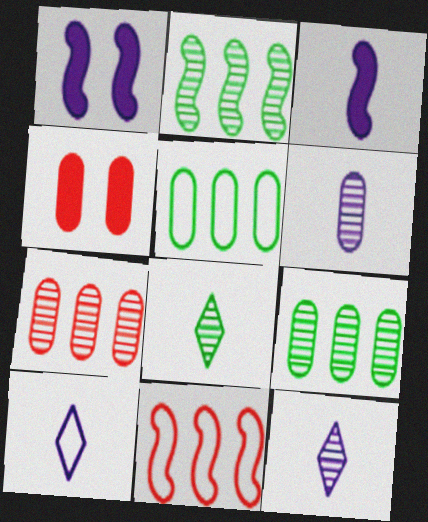[[2, 4, 10], 
[3, 6, 10], 
[4, 5, 6]]